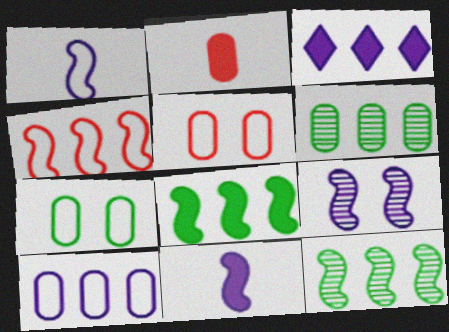[[3, 4, 6]]